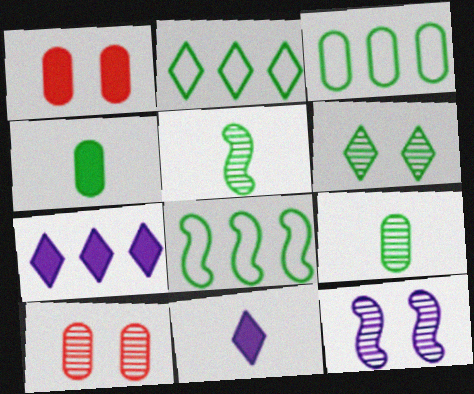[[2, 3, 8], 
[4, 6, 8], 
[6, 10, 12], 
[8, 10, 11]]